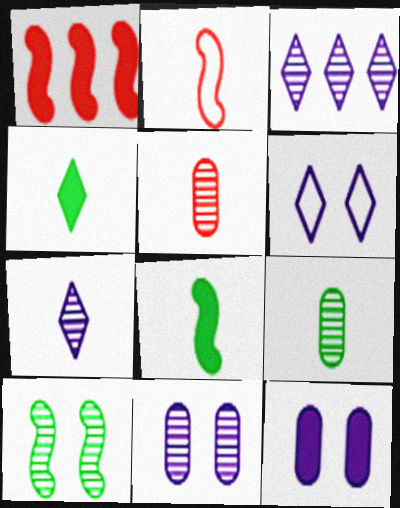[[1, 4, 12], 
[1, 6, 9], 
[3, 5, 10]]